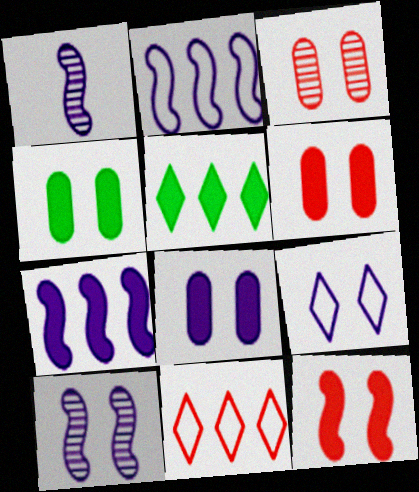[[1, 4, 11], 
[4, 6, 8], 
[8, 9, 10]]